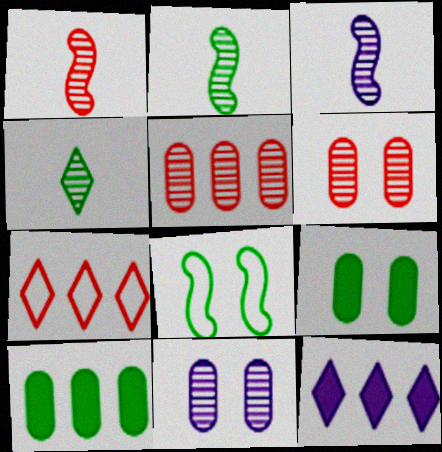[[1, 2, 3], 
[3, 7, 9], 
[4, 8, 10]]